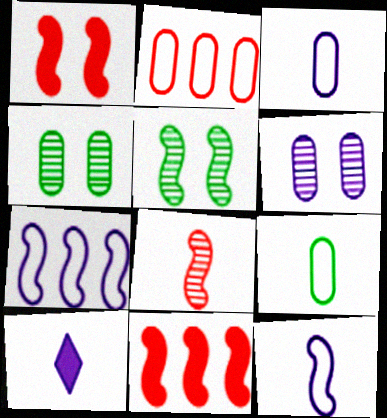[[2, 5, 10], 
[5, 11, 12], 
[6, 7, 10], 
[8, 9, 10]]